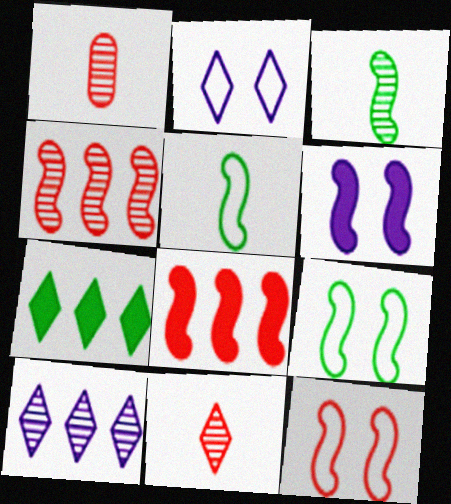[[2, 7, 11], 
[4, 5, 6]]